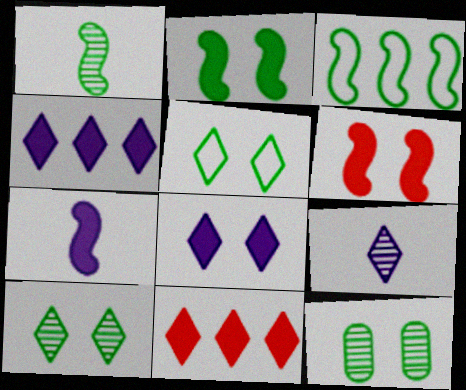[[1, 2, 3], 
[2, 5, 12], 
[5, 9, 11]]